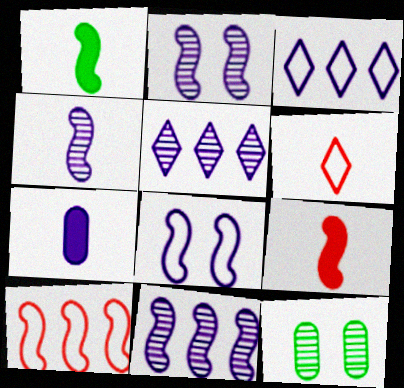[[1, 2, 10], 
[2, 3, 7], 
[2, 4, 11], 
[3, 9, 12], 
[5, 7, 8]]